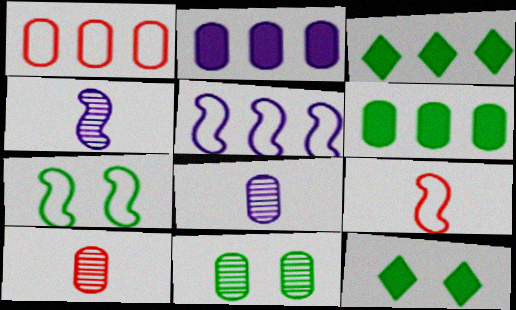[[1, 4, 12], 
[5, 7, 9], 
[5, 10, 12], 
[7, 11, 12]]